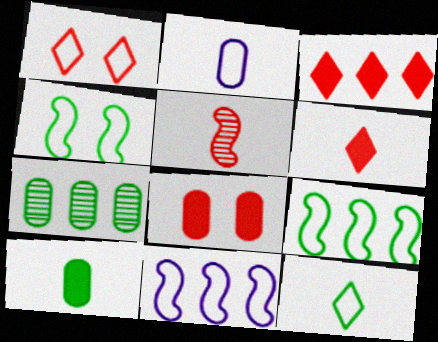[[1, 2, 9], 
[2, 7, 8], 
[3, 7, 11]]